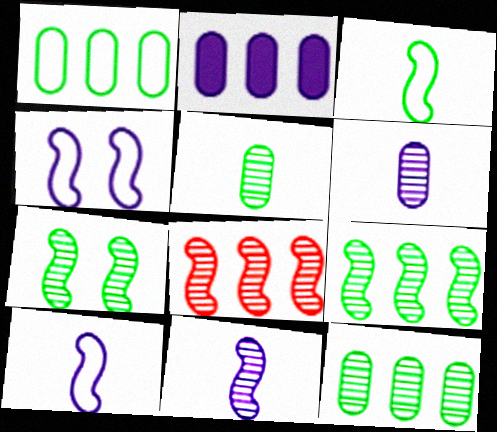[[7, 8, 11]]